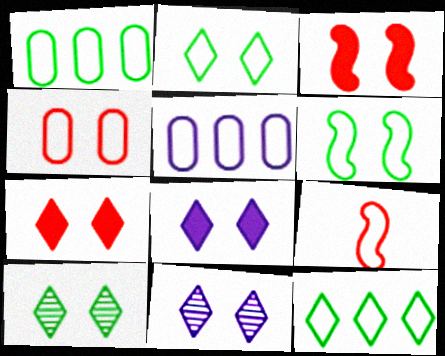[[2, 5, 9], 
[2, 7, 11]]